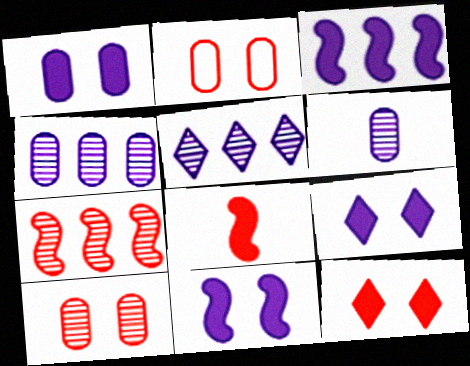[[1, 9, 11]]